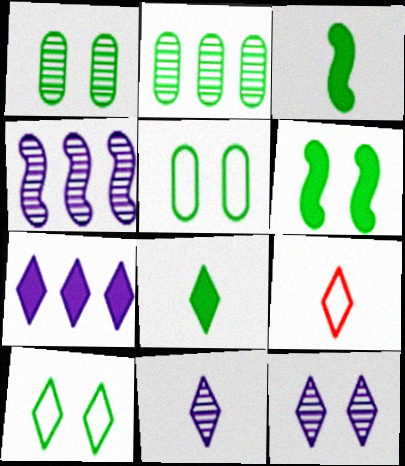[[1, 6, 10], 
[2, 3, 10], 
[8, 9, 11]]